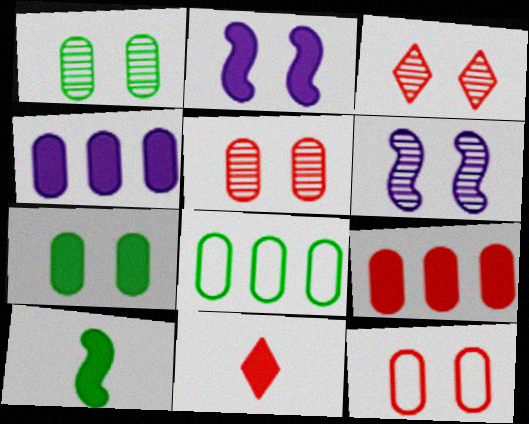[[1, 3, 6], 
[6, 8, 11]]